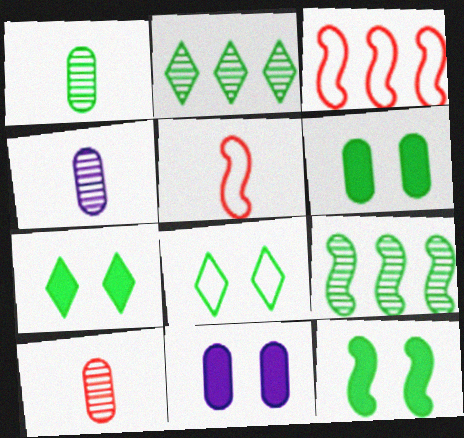[[1, 4, 10], 
[2, 5, 11], 
[3, 4, 7], 
[6, 7, 12]]